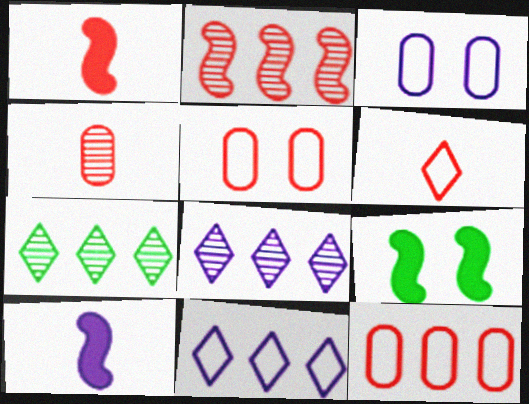[[1, 3, 7], 
[1, 4, 6], 
[3, 8, 10], 
[4, 9, 11], 
[5, 7, 10]]